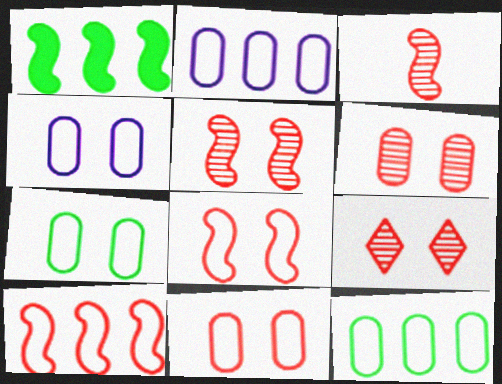[[4, 7, 11], 
[5, 6, 9]]